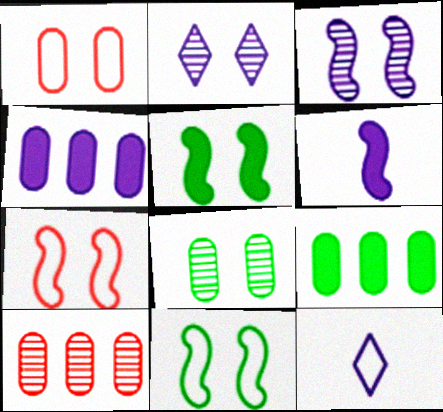[[1, 2, 5], 
[3, 4, 12], 
[3, 5, 7], 
[5, 10, 12]]